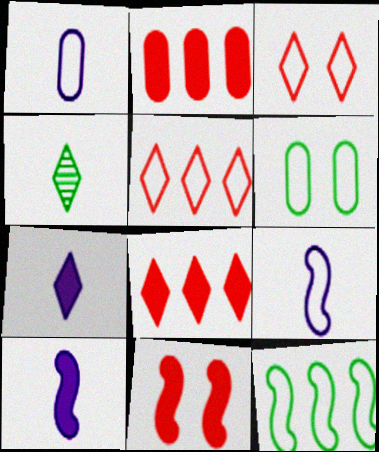[[1, 3, 12], 
[5, 6, 9]]